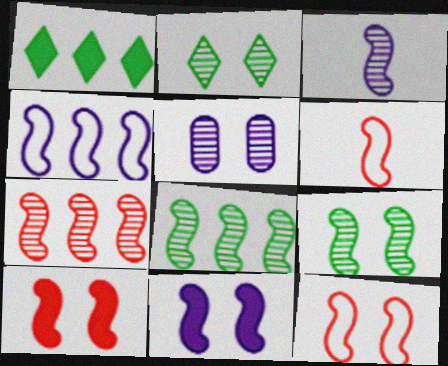[[1, 5, 6], 
[3, 4, 11], 
[3, 7, 9], 
[6, 7, 10], 
[6, 8, 11], 
[9, 11, 12]]